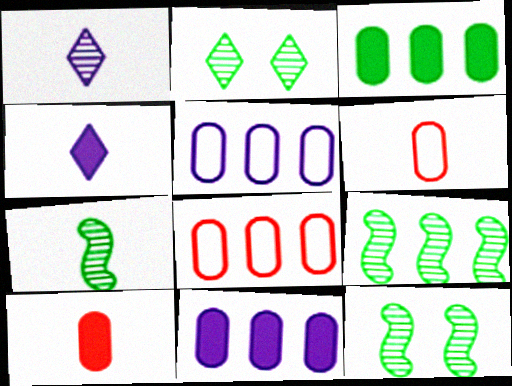[[4, 6, 7], 
[4, 8, 12], 
[7, 9, 12]]